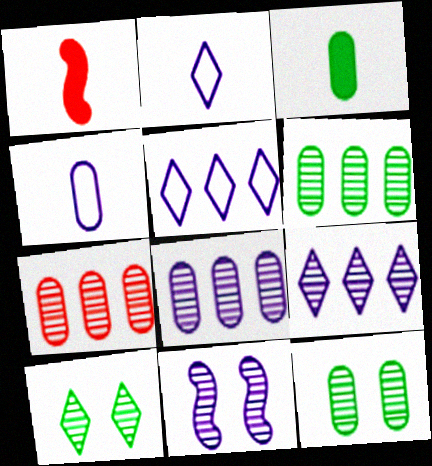[[1, 5, 12], 
[6, 7, 8]]